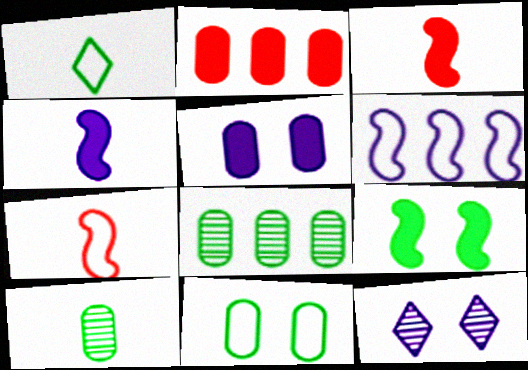[[1, 8, 9]]